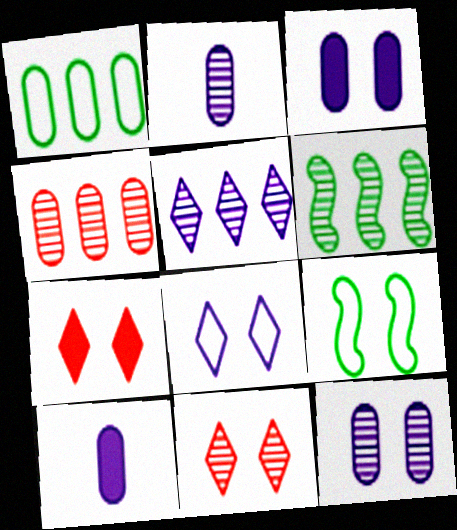[[2, 6, 11], 
[3, 9, 11], 
[4, 5, 6], 
[7, 9, 12]]